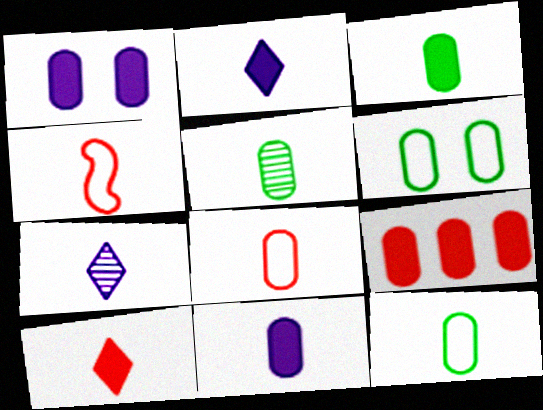[[1, 3, 9], 
[2, 4, 5], 
[3, 4, 7], 
[3, 5, 12], 
[5, 8, 11]]